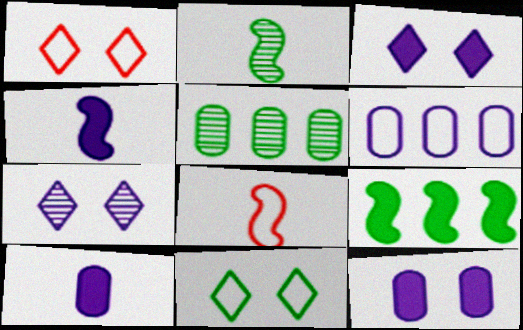[[1, 4, 5], 
[2, 4, 8], 
[3, 5, 8], 
[4, 6, 7], 
[6, 8, 11]]